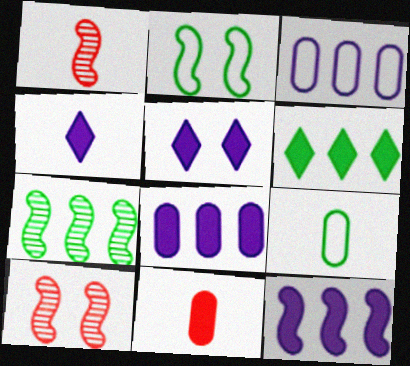[[1, 2, 12], 
[1, 4, 9]]